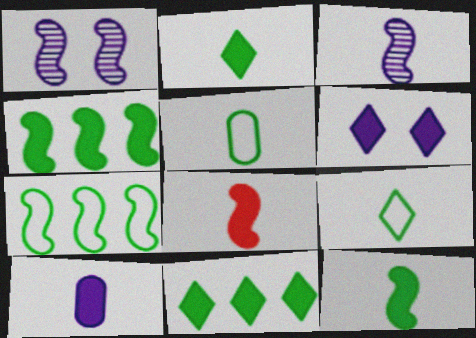[[1, 7, 8], 
[2, 8, 10]]